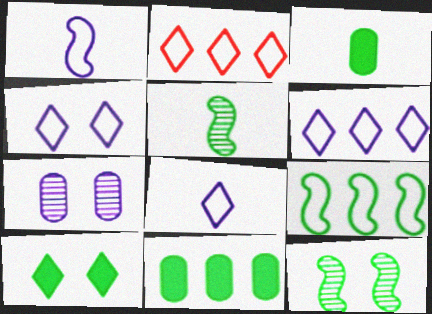[[4, 6, 8]]